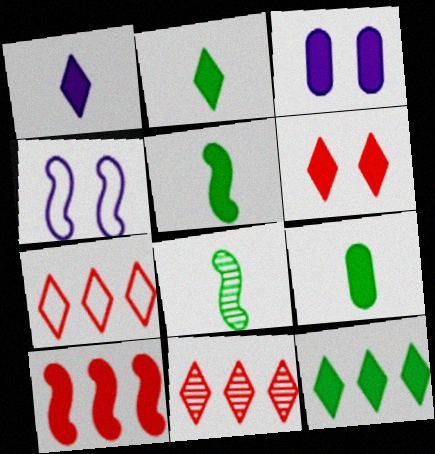[[1, 6, 12], 
[2, 3, 10], 
[2, 5, 9], 
[3, 7, 8], 
[4, 8, 10], 
[4, 9, 11]]